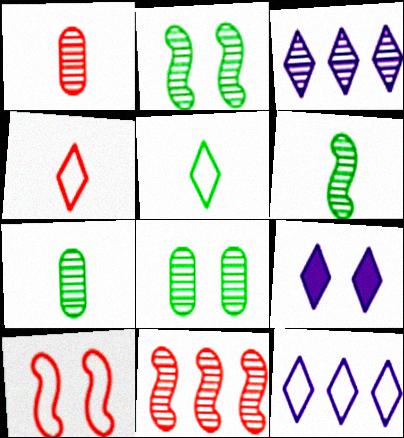[[1, 2, 3], 
[8, 9, 10]]